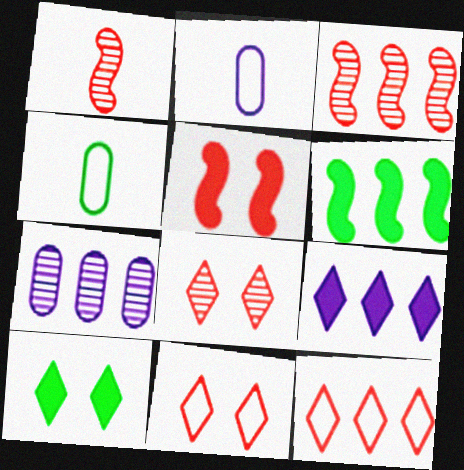[[2, 3, 10], 
[2, 6, 8], 
[6, 7, 12]]